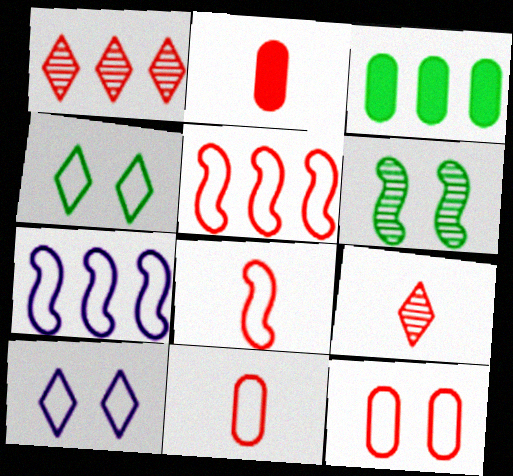[[1, 3, 7], 
[2, 8, 9], 
[4, 7, 11]]